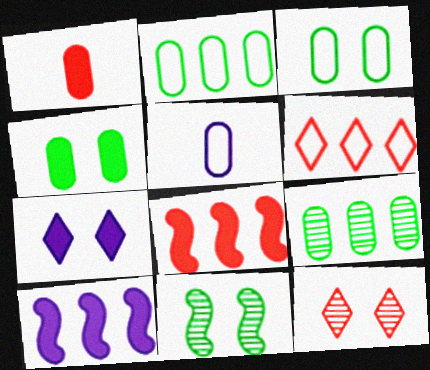[[6, 9, 10]]